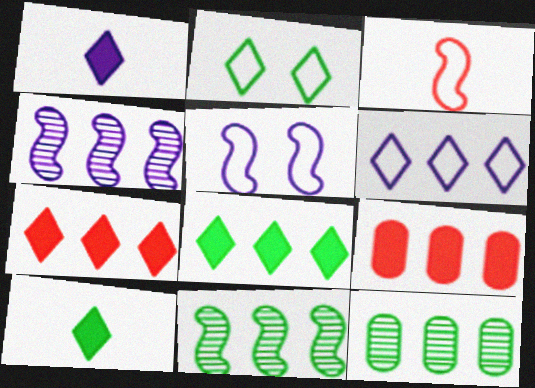[[6, 9, 11]]